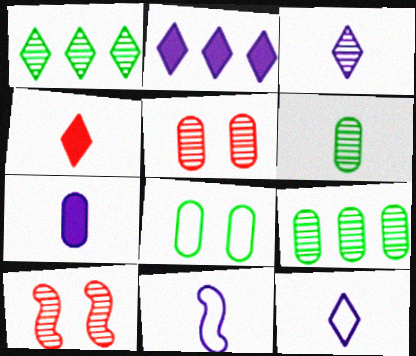[[3, 7, 11], 
[3, 9, 10], 
[4, 6, 11]]